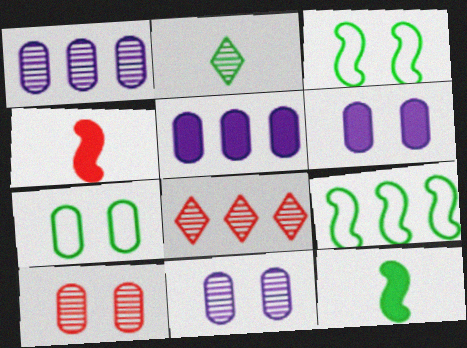[[5, 8, 9], 
[6, 7, 10]]